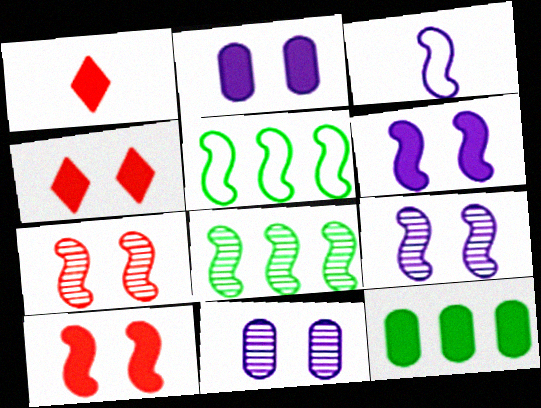[[1, 5, 11], 
[1, 6, 12], 
[3, 8, 10]]